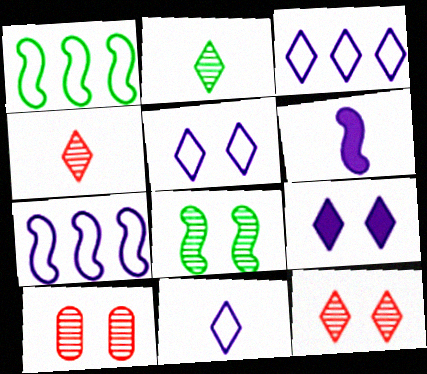[[3, 5, 11]]